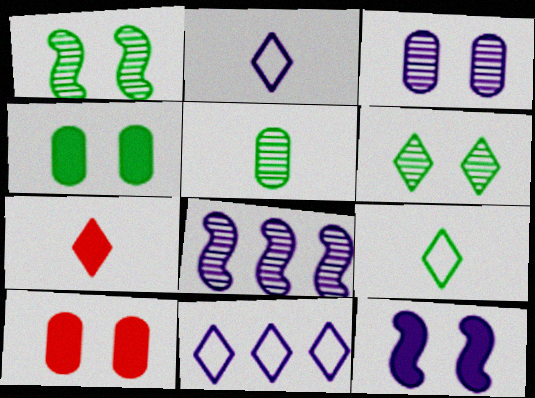[[6, 7, 11], 
[8, 9, 10]]